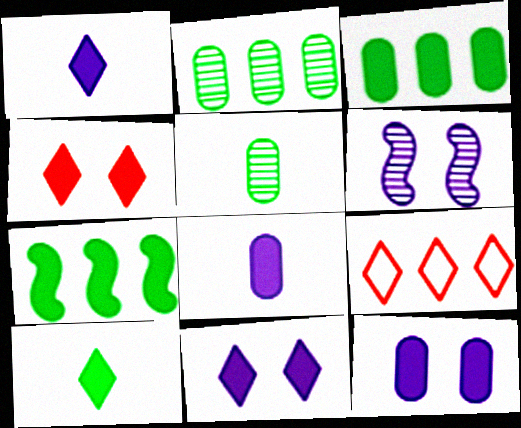[[4, 7, 8]]